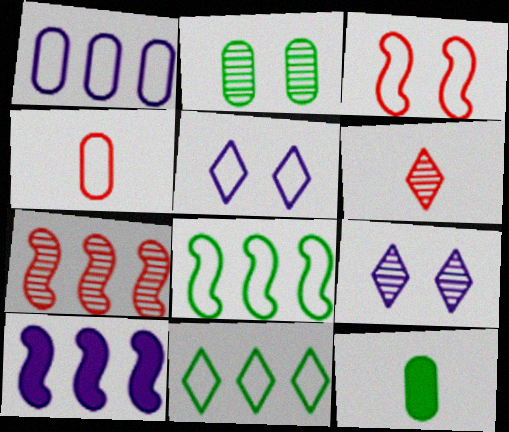[[4, 5, 8], 
[5, 7, 12], 
[7, 8, 10]]